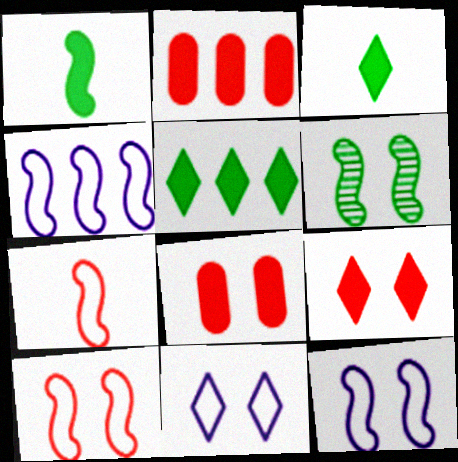[[6, 8, 11]]